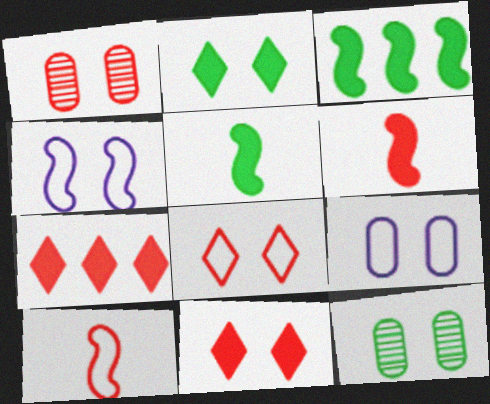[[1, 2, 4], 
[1, 7, 10], 
[4, 11, 12]]